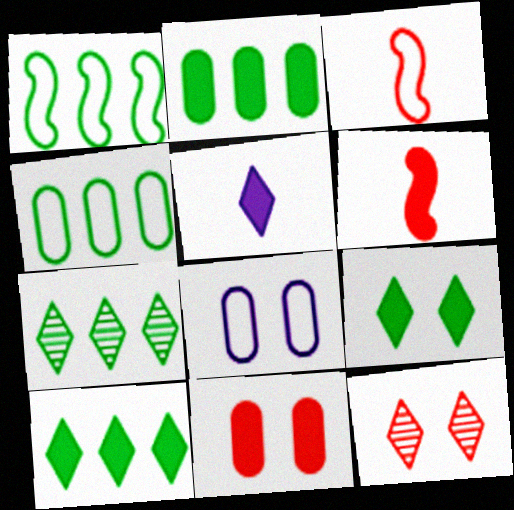[[1, 2, 7], 
[6, 7, 8]]